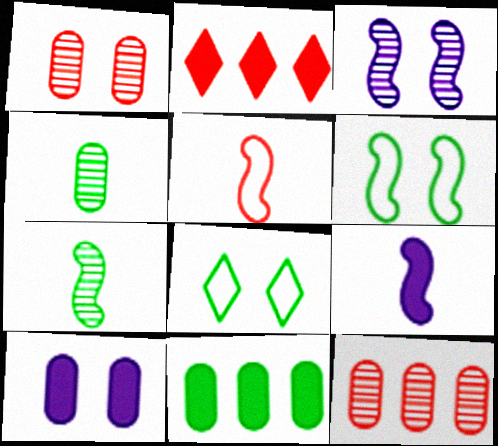[[1, 2, 5], 
[5, 7, 9], 
[7, 8, 11], 
[8, 9, 12]]